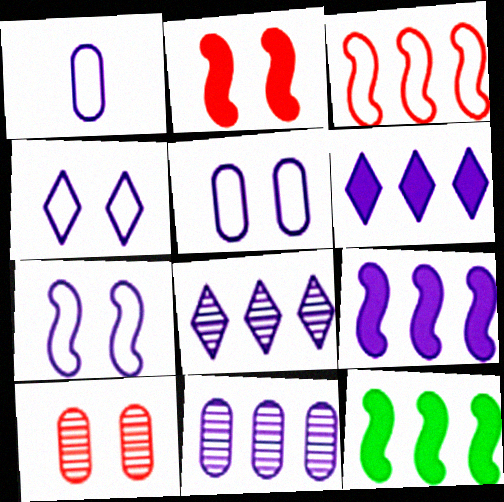[[4, 5, 7]]